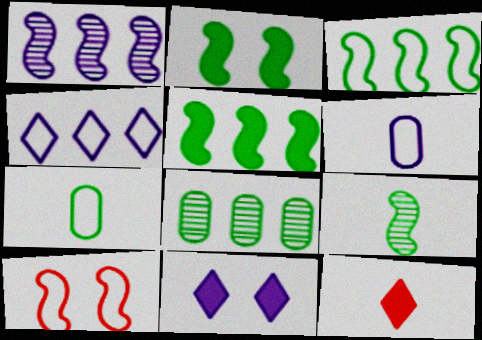[[1, 6, 11], 
[2, 3, 9], 
[4, 7, 10], 
[6, 9, 12]]